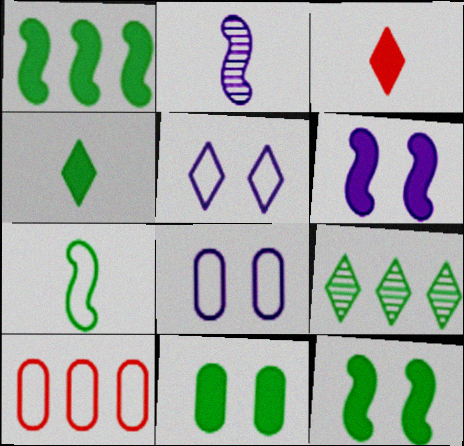[[1, 4, 11], 
[3, 5, 9], 
[5, 7, 10], 
[7, 9, 11]]